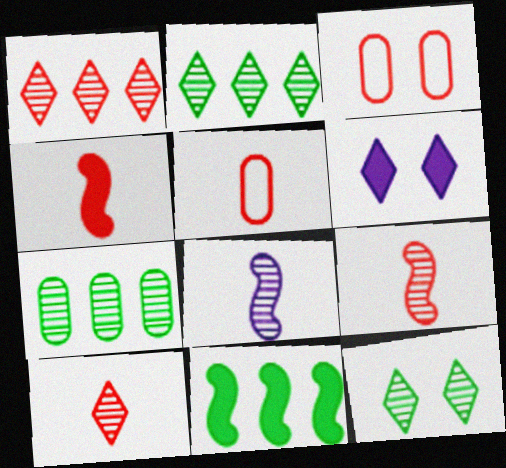[[1, 3, 4], 
[4, 5, 10]]